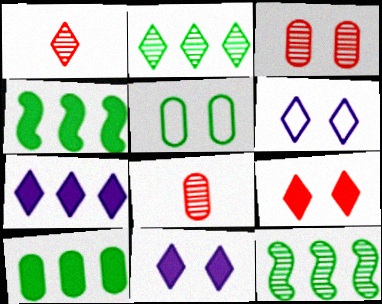[[4, 6, 8]]